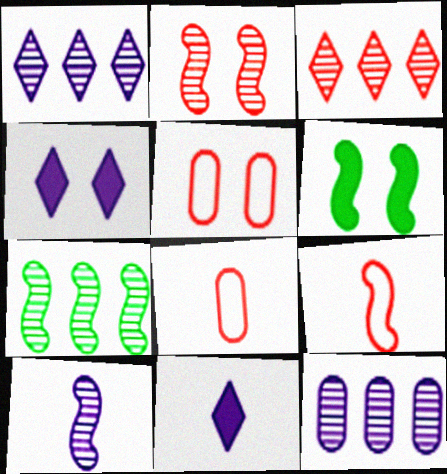[[1, 6, 8], 
[2, 7, 10], 
[3, 7, 12], 
[4, 7, 8], 
[5, 7, 11]]